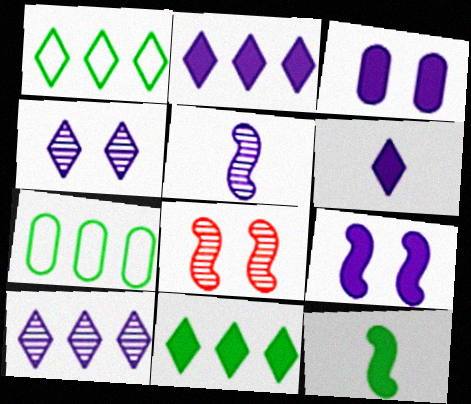[[6, 7, 8]]